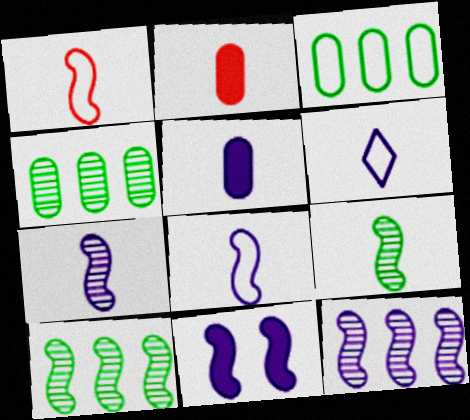[[1, 10, 11], 
[2, 6, 9], 
[5, 6, 7], 
[8, 11, 12]]